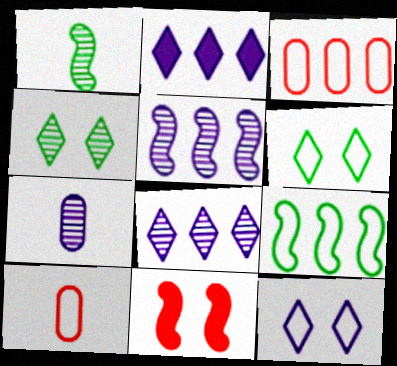[[9, 10, 12]]